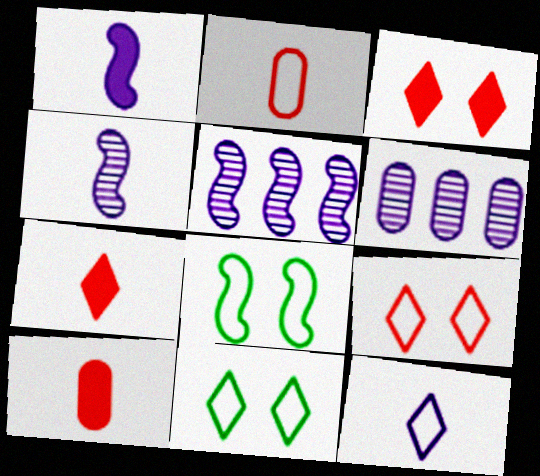[[5, 10, 11], 
[6, 7, 8]]